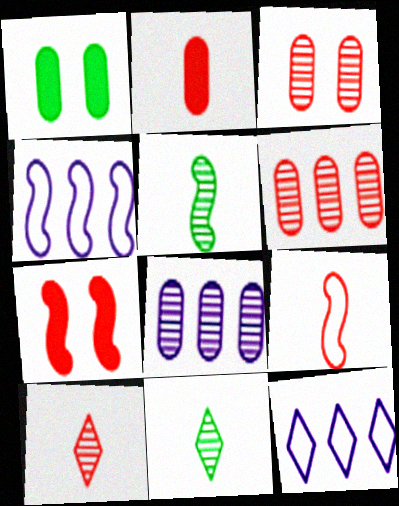[[1, 4, 10], 
[2, 9, 10], 
[4, 5, 7]]